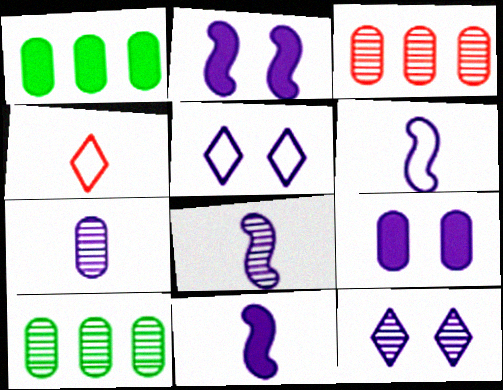[[2, 4, 10], 
[6, 8, 11]]